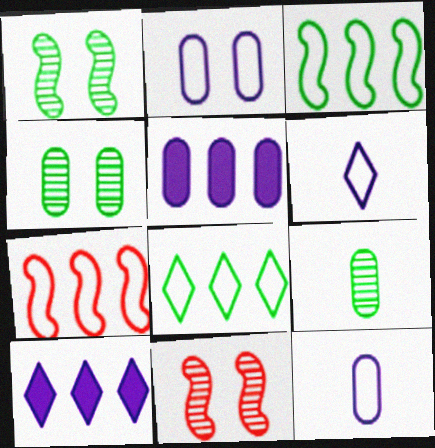[]